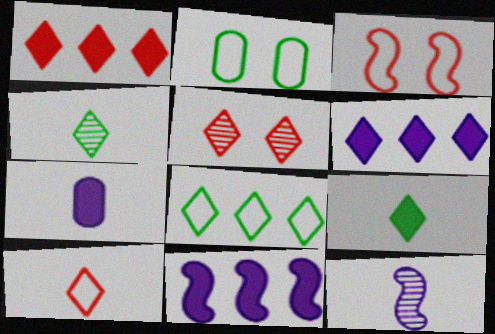[[1, 2, 12], 
[1, 5, 10]]